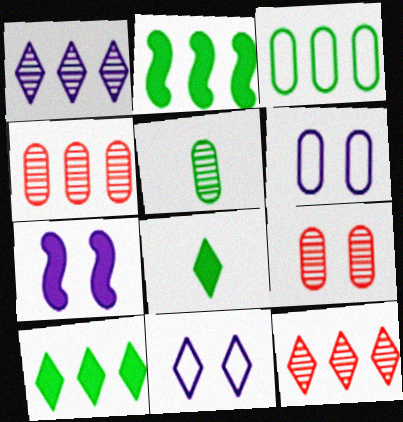[[8, 11, 12]]